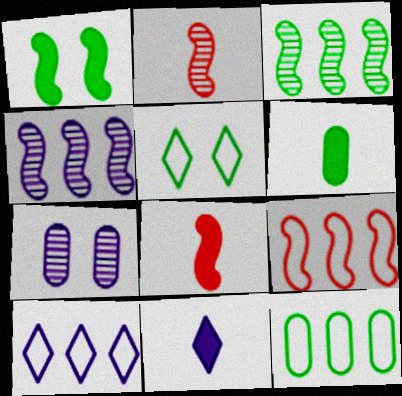[[3, 5, 6], 
[6, 8, 11], 
[9, 10, 12]]